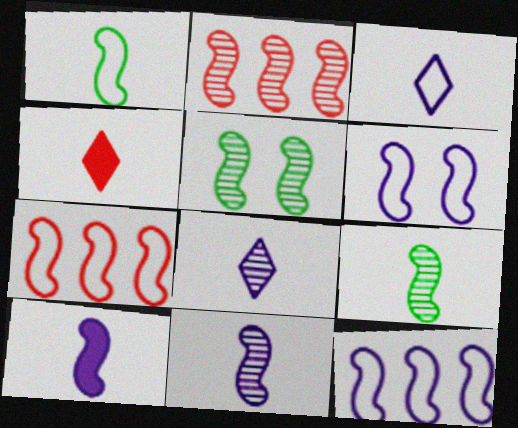[[1, 6, 7], 
[2, 5, 11], 
[5, 7, 10]]